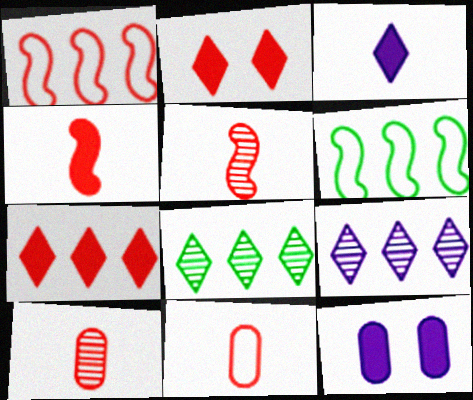[[1, 2, 10]]